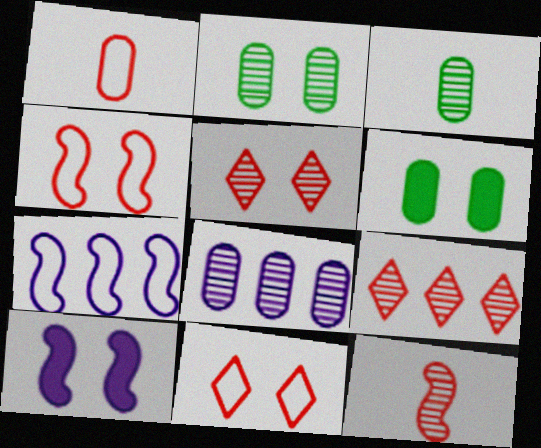[[1, 6, 8], 
[2, 10, 11]]